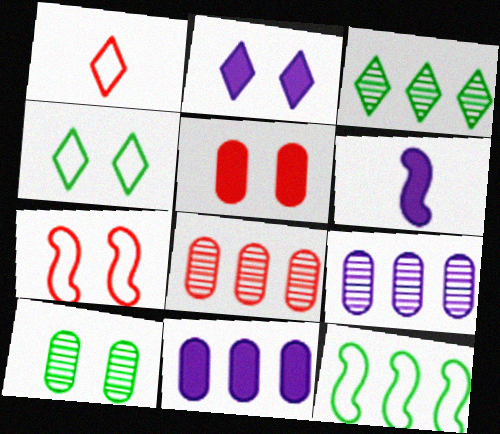[[1, 2, 3], 
[2, 6, 11], 
[2, 7, 10], 
[4, 6, 8]]